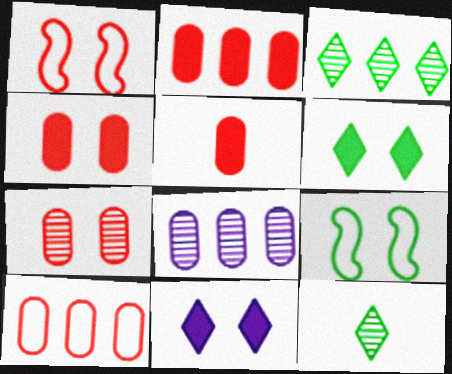[[2, 4, 5], 
[5, 7, 10], 
[7, 9, 11]]